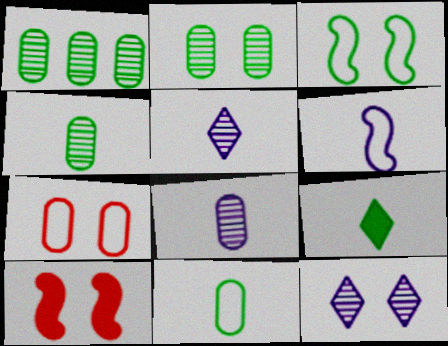[[1, 2, 4], 
[1, 3, 9]]